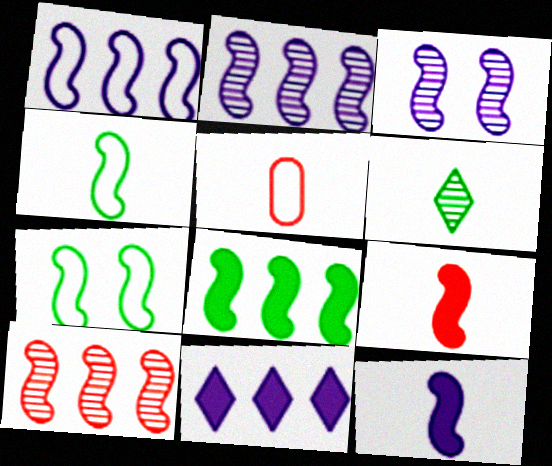[[1, 3, 12], 
[1, 8, 10], 
[2, 7, 9], 
[5, 6, 12], 
[7, 10, 12]]